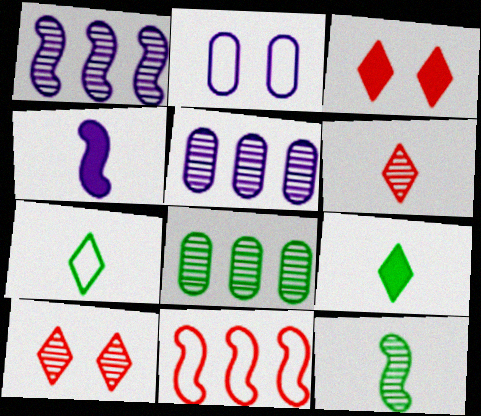[[2, 7, 11], 
[5, 10, 12]]